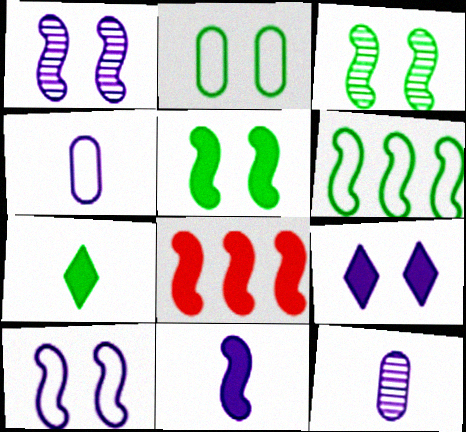[[5, 8, 11]]